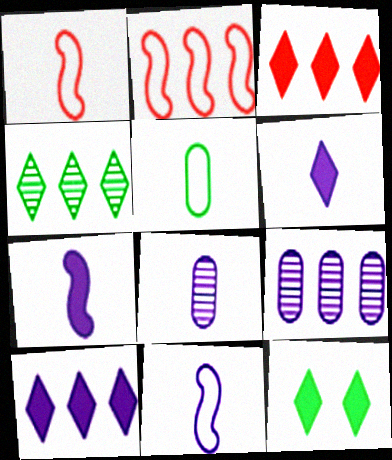[[1, 9, 12], 
[2, 8, 12], 
[3, 6, 12], 
[6, 8, 11]]